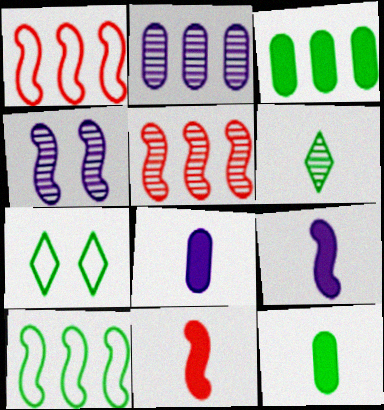[[2, 7, 11], 
[4, 10, 11], 
[5, 7, 8]]